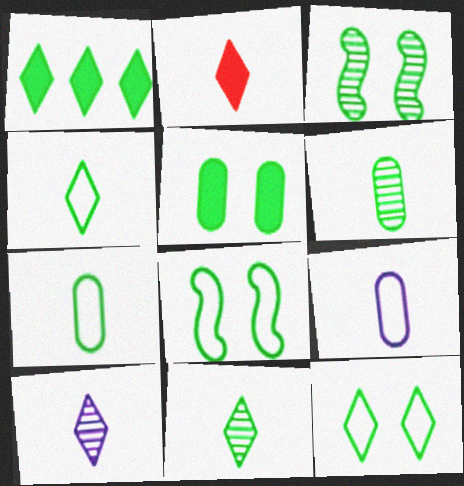[[1, 3, 7], 
[1, 6, 8], 
[1, 11, 12], 
[2, 4, 10], 
[3, 5, 12]]